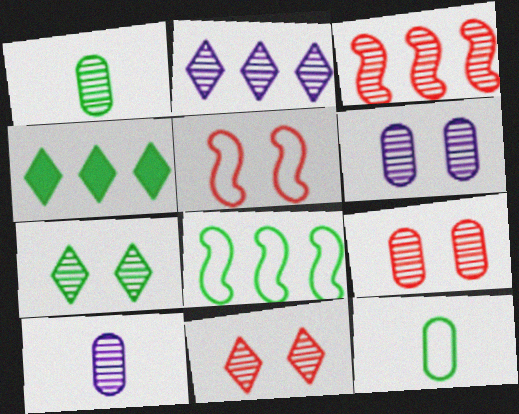[[3, 7, 10], 
[4, 5, 10]]